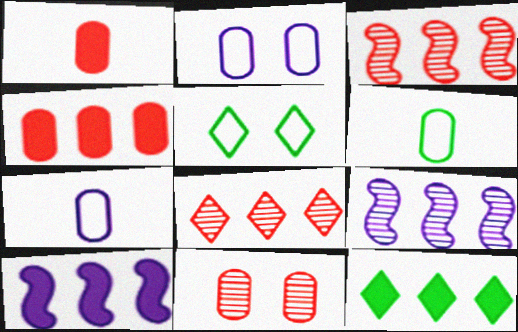[[1, 5, 9], 
[4, 10, 12]]